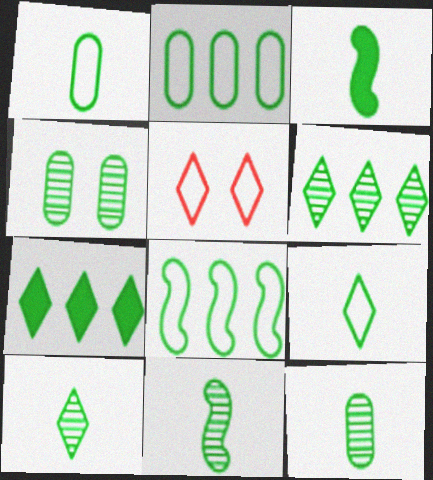[[1, 3, 10], 
[3, 9, 12], 
[4, 6, 11], 
[10, 11, 12]]